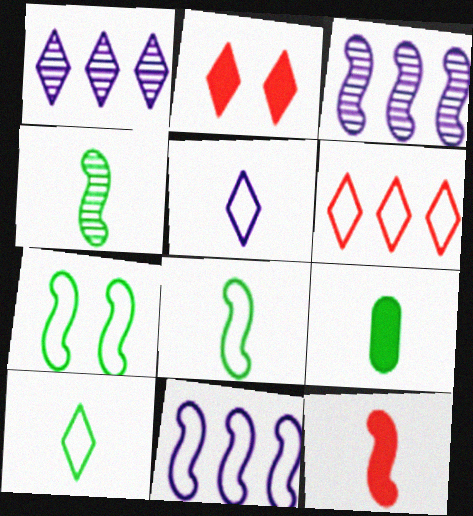[[1, 2, 10], 
[3, 7, 12], 
[4, 9, 10]]